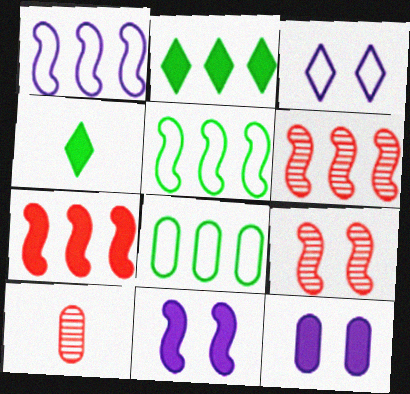[[4, 7, 12], 
[8, 10, 12]]